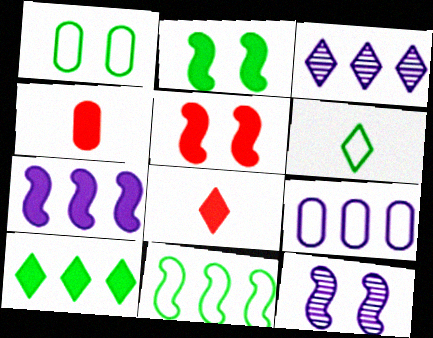[[1, 6, 11], 
[3, 7, 9]]